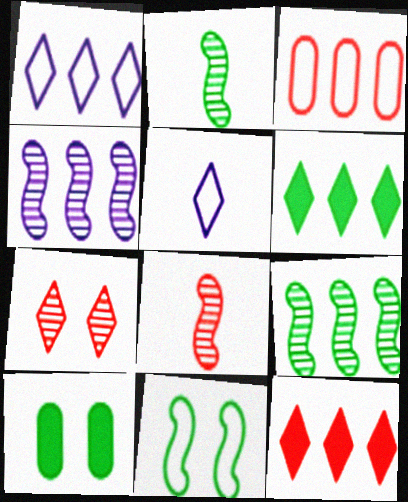[[1, 8, 10], 
[3, 4, 6], 
[3, 5, 11], 
[5, 6, 7]]